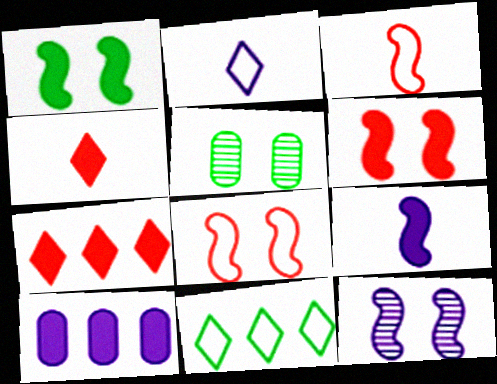[[1, 4, 10], 
[1, 8, 12], 
[2, 10, 12]]